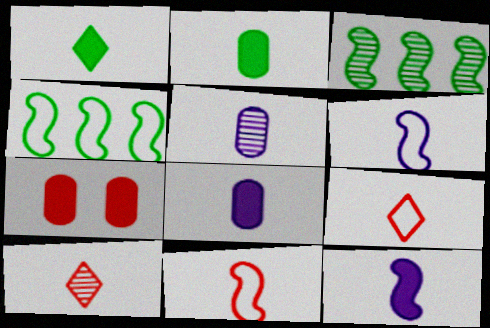[[1, 5, 11], 
[2, 6, 10]]